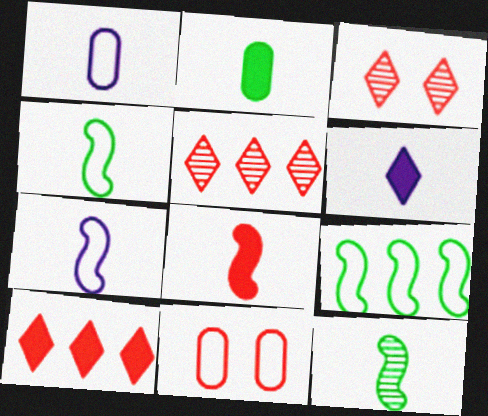[[2, 6, 8], 
[5, 8, 11], 
[7, 8, 12]]